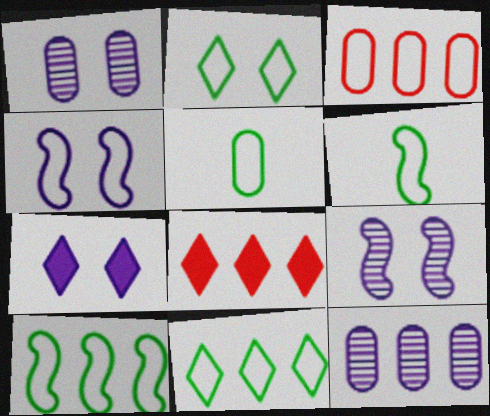[[1, 4, 7], 
[1, 6, 8], 
[2, 5, 10], 
[5, 8, 9], 
[8, 10, 12]]